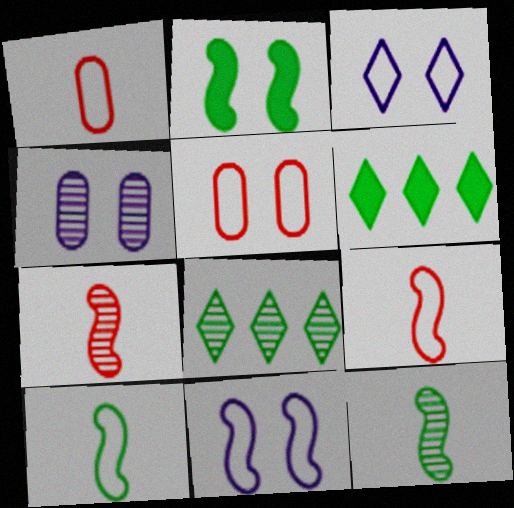[[4, 6, 9], 
[4, 7, 8]]